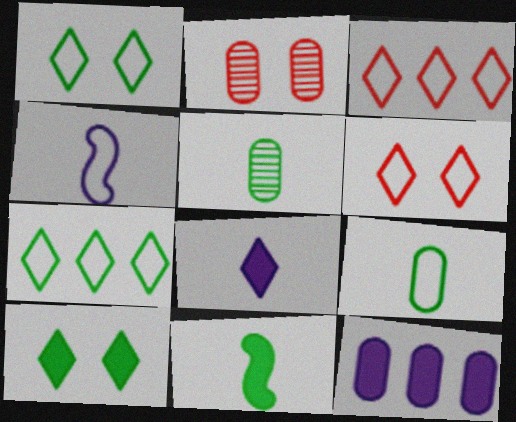[[2, 9, 12]]